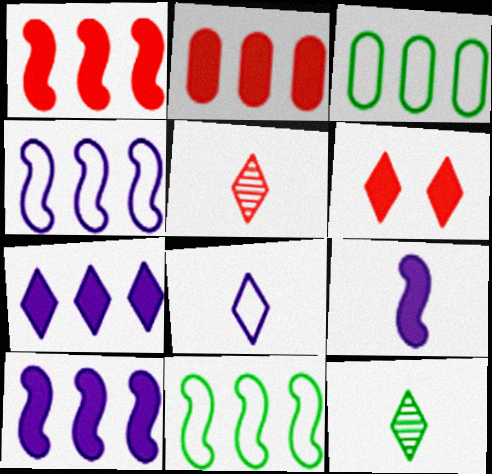[]